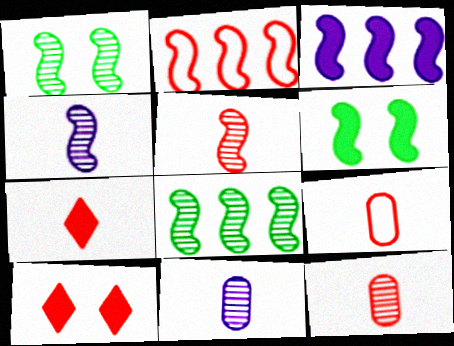[[2, 3, 8], 
[2, 4, 6], 
[2, 10, 12], 
[5, 7, 9]]